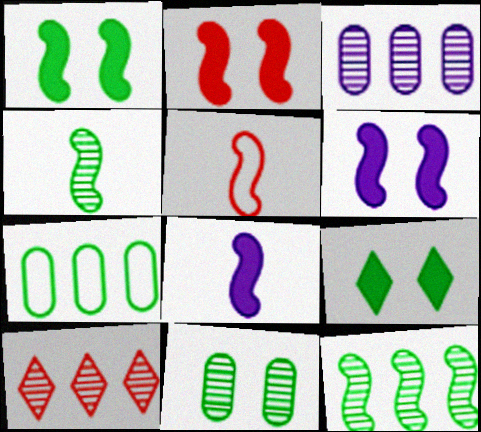[[1, 2, 6], 
[3, 5, 9], 
[3, 10, 12], 
[4, 5, 8], 
[4, 7, 9], 
[5, 6, 12]]